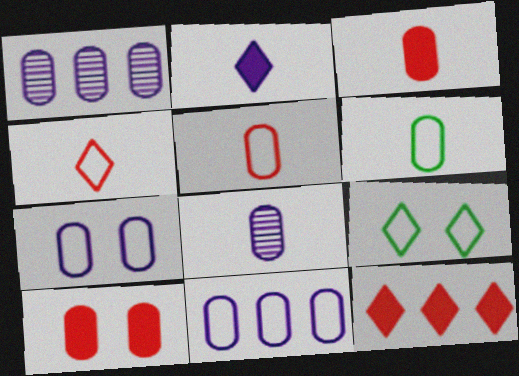[[1, 6, 10], 
[3, 6, 8]]